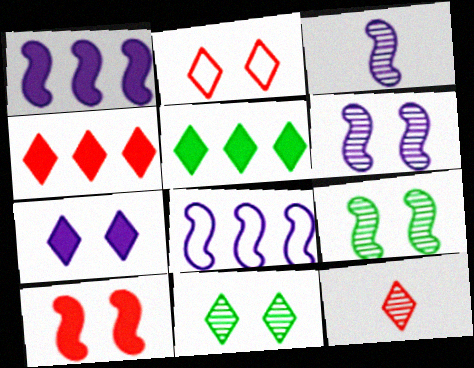[[2, 4, 12], 
[2, 7, 11]]